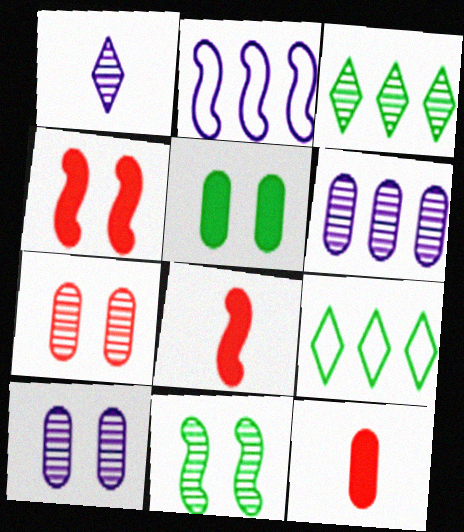[[2, 8, 11], 
[8, 9, 10]]